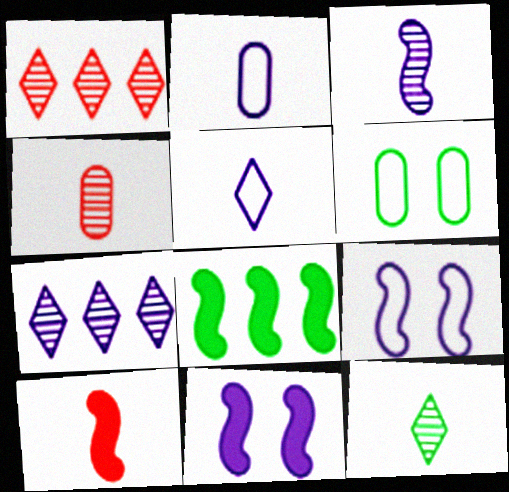[[2, 7, 11], 
[2, 10, 12], 
[3, 4, 12], 
[6, 7, 10], 
[6, 8, 12], 
[8, 10, 11]]